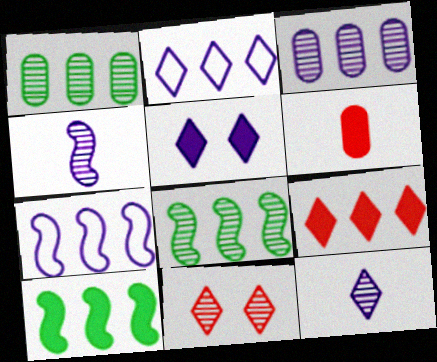[[1, 4, 11], 
[1, 7, 9], 
[2, 5, 12], 
[5, 6, 10]]